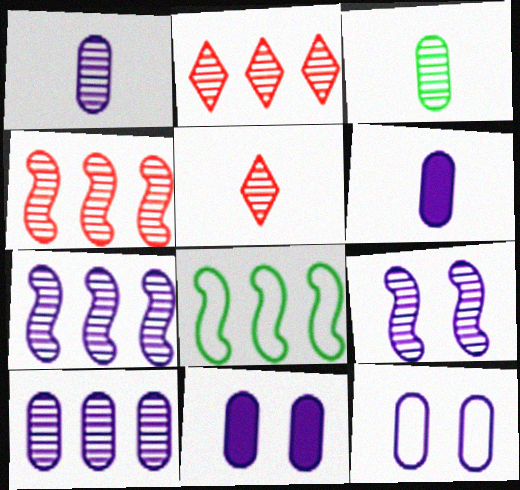[[2, 3, 9], 
[5, 8, 11], 
[6, 10, 12]]